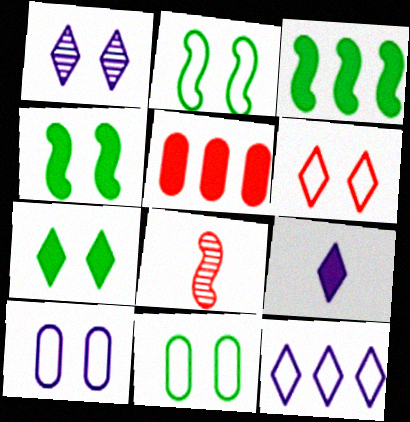[[1, 6, 7], 
[1, 9, 12], 
[2, 6, 10], 
[4, 5, 9], 
[5, 6, 8]]